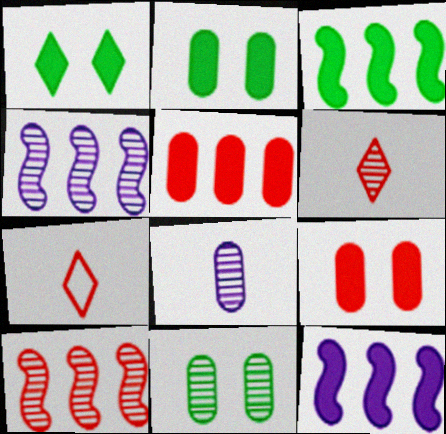[[2, 4, 7], 
[4, 6, 11], 
[7, 9, 10], 
[7, 11, 12]]